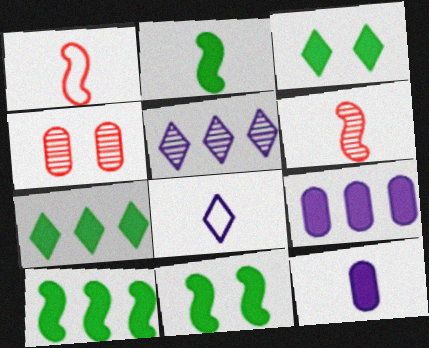[[2, 10, 11], 
[4, 8, 10]]